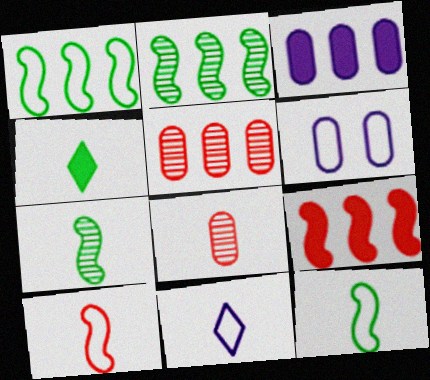[]